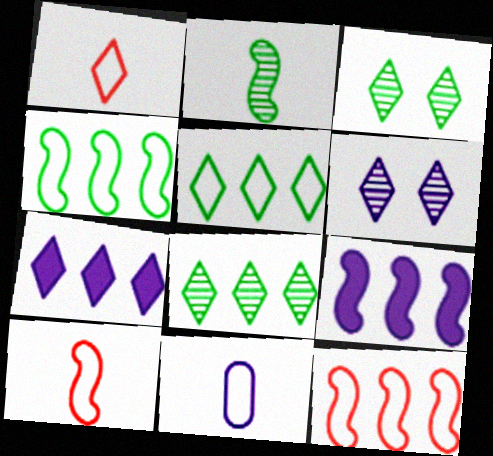[[1, 3, 7], 
[6, 9, 11]]